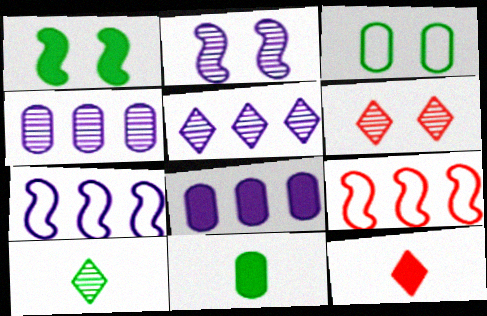[[1, 8, 12], 
[5, 6, 10], 
[5, 7, 8], 
[6, 7, 11]]